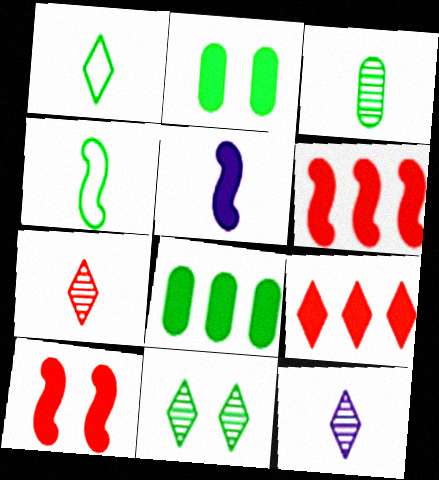[[2, 5, 9], 
[4, 8, 11]]